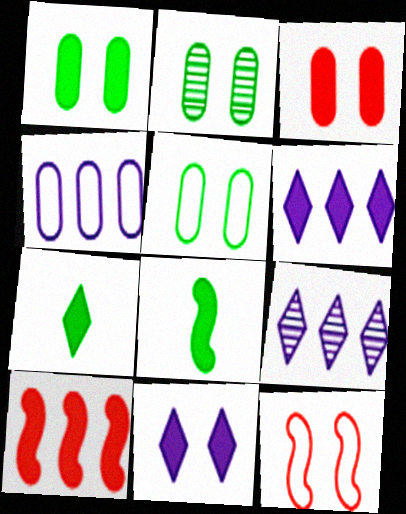[[1, 2, 5], 
[2, 11, 12], 
[3, 6, 8]]